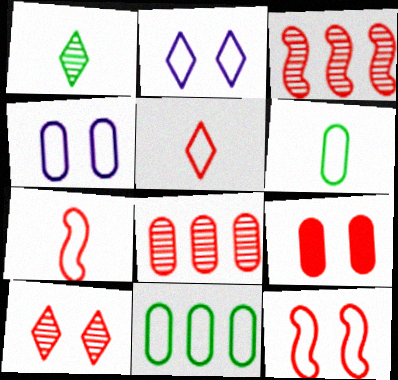[[2, 7, 11], 
[3, 5, 9], 
[9, 10, 12]]